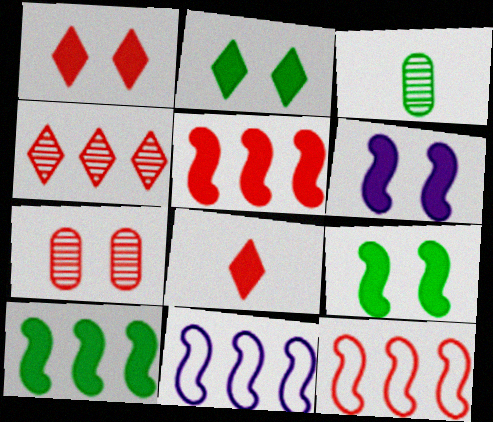[[1, 3, 11], 
[7, 8, 12]]